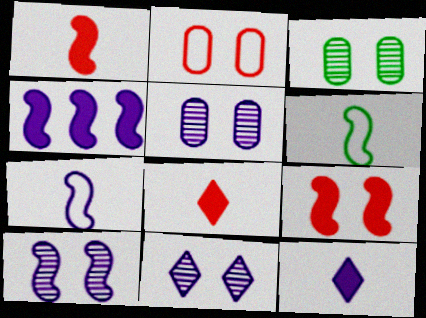[[4, 7, 10], 
[5, 10, 11]]